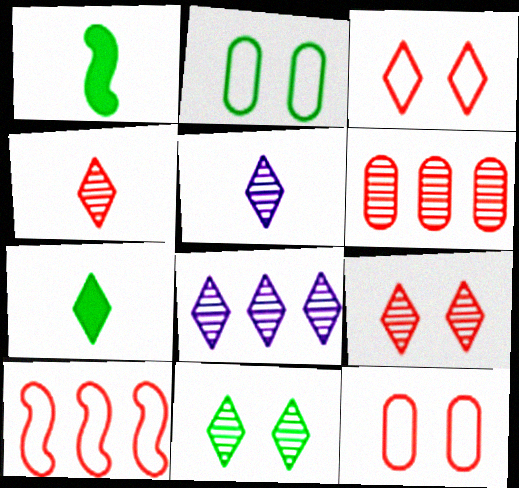[[1, 8, 12], 
[3, 7, 8], 
[4, 8, 11]]